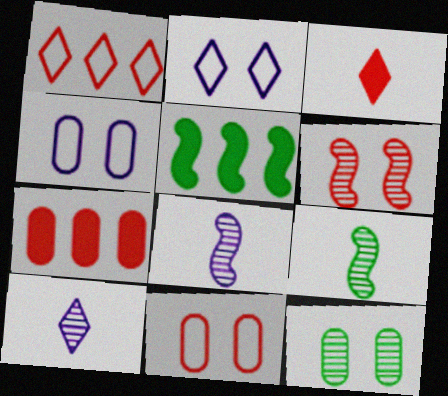[[2, 7, 9], 
[5, 10, 11]]